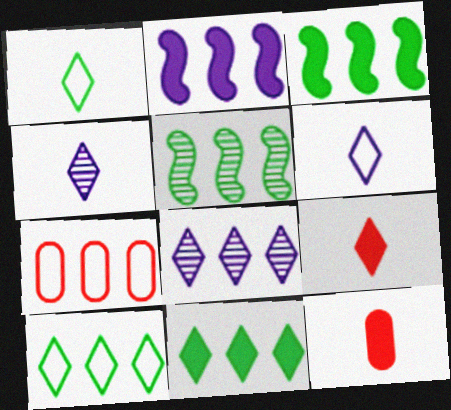[[1, 4, 9], 
[3, 7, 8]]